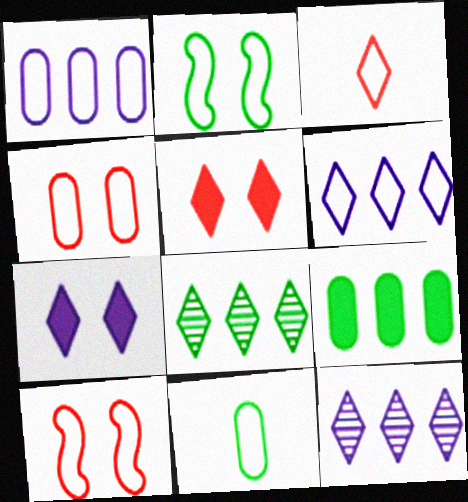[[1, 2, 3], 
[1, 4, 11], 
[3, 7, 8], 
[6, 10, 11]]